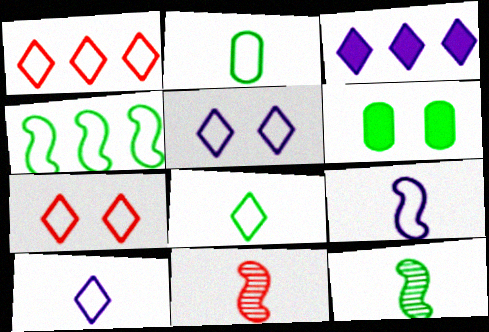[[1, 5, 8]]